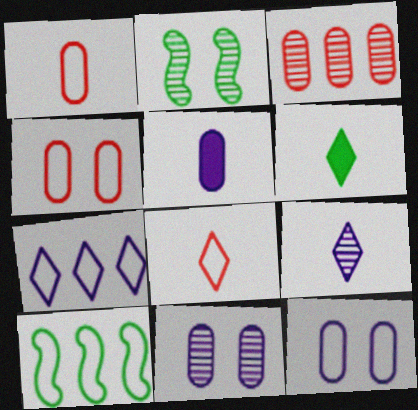[[2, 3, 9], 
[6, 8, 9], 
[8, 10, 12]]